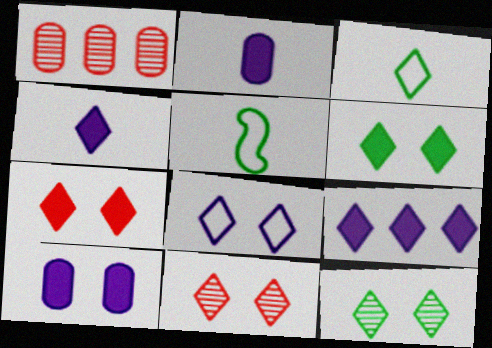[[3, 9, 11], 
[6, 8, 11], 
[7, 8, 12]]